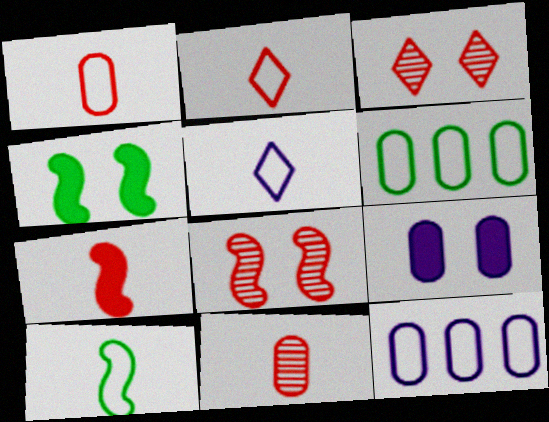[[1, 5, 10], 
[2, 7, 11], 
[6, 9, 11]]